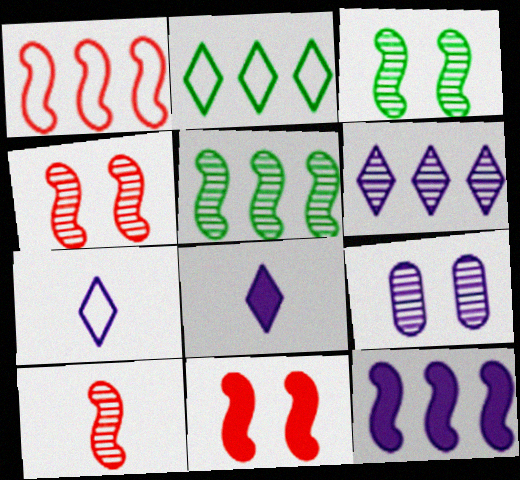[[1, 5, 12], 
[1, 10, 11], 
[7, 9, 12]]